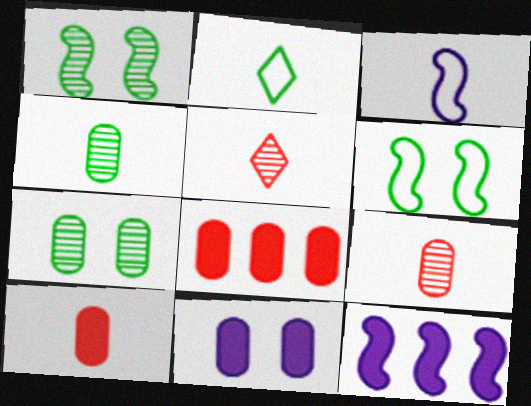[]